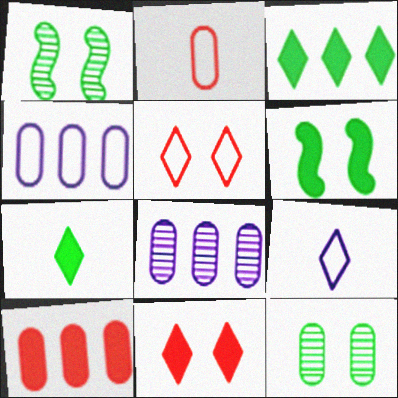[[1, 9, 10]]